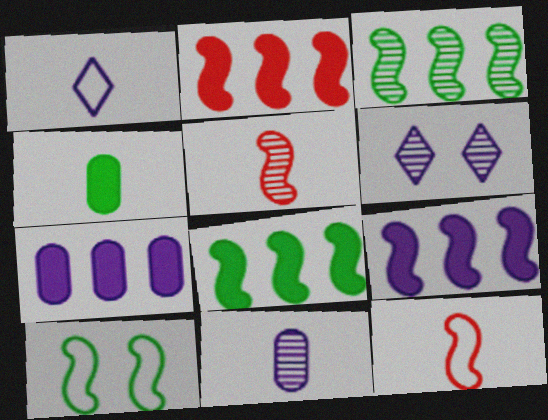[[1, 4, 5], 
[2, 8, 9], 
[5, 9, 10]]